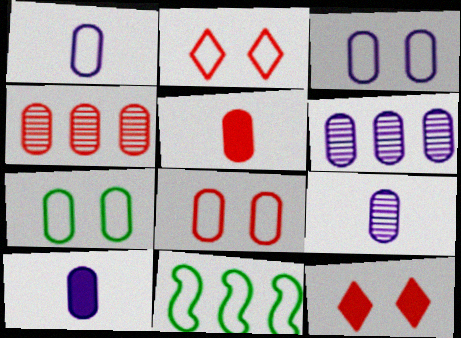[[1, 2, 11], 
[1, 9, 10], 
[3, 6, 10], 
[3, 7, 8], 
[4, 5, 8], 
[4, 7, 10], 
[5, 6, 7], 
[9, 11, 12]]